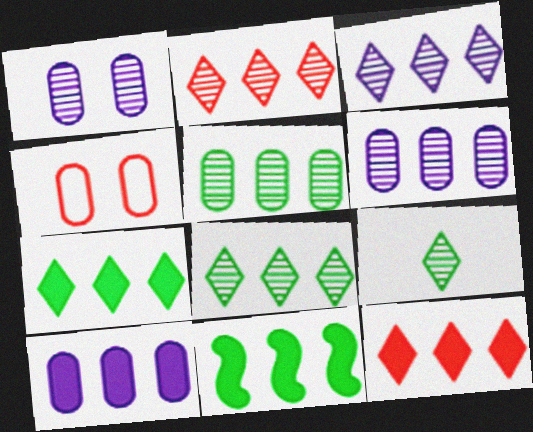[[2, 3, 8], 
[10, 11, 12]]